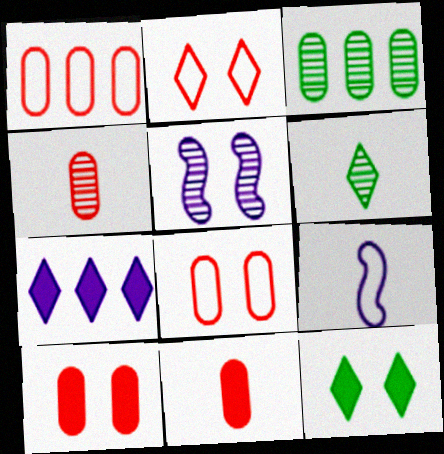[[1, 4, 10], 
[2, 6, 7], 
[5, 8, 12], 
[6, 9, 11]]